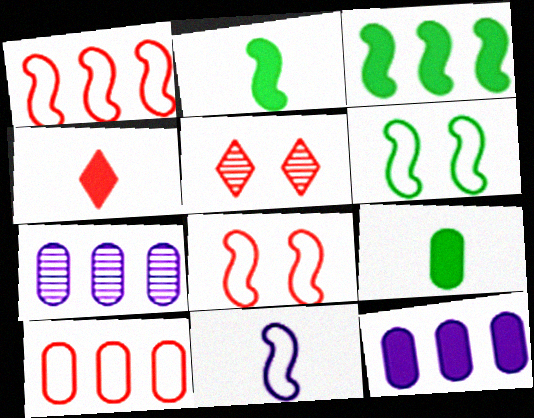[[1, 6, 11], 
[4, 6, 7]]